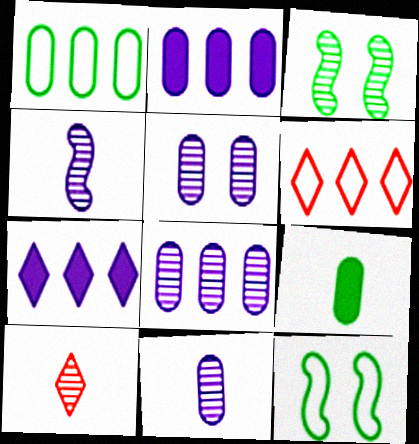[[2, 10, 12], 
[3, 8, 10], 
[5, 8, 11]]